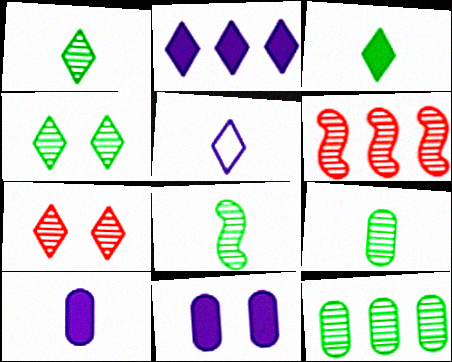[[1, 8, 9], 
[4, 8, 12]]